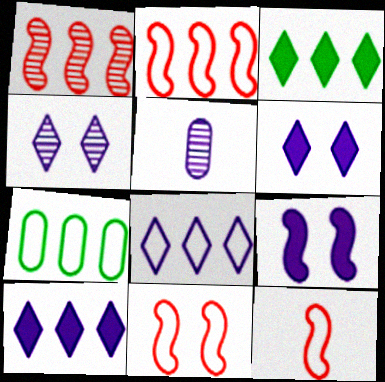[[1, 7, 10], 
[2, 7, 8], 
[2, 11, 12], 
[3, 5, 11], 
[5, 8, 9]]